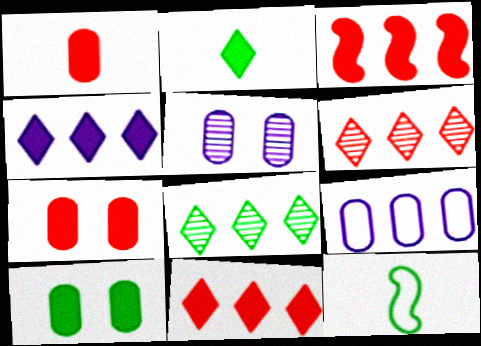[[3, 8, 9], 
[5, 11, 12], 
[8, 10, 12]]